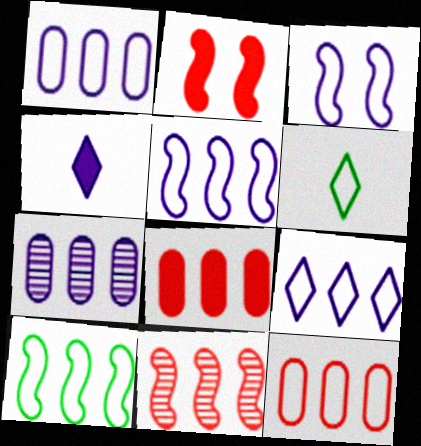[[1, 5, 9], 
[2, 6, 7], 
[3, 4, 7], 
[3, 6, 12], 
[9, 10, 12]]